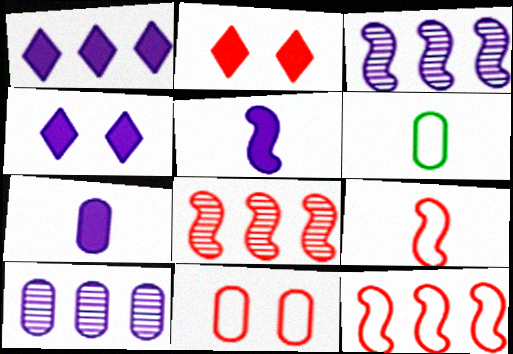[[2, 3, 6], 
[4, 6, 8]]